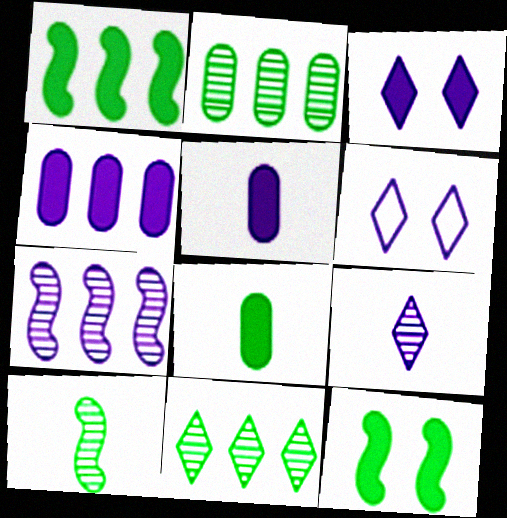[[5, 6, 7]]